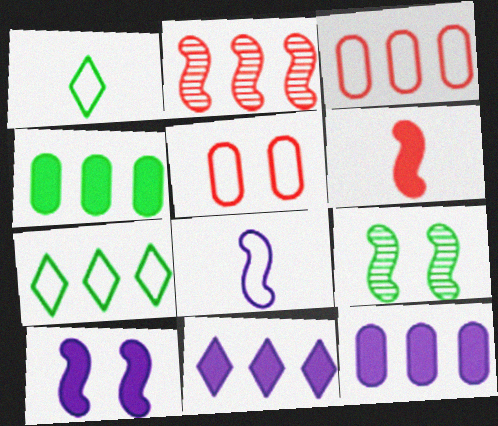[[1, 4, 9], 
[2, 7, 12], 
[5, 7, 8]]